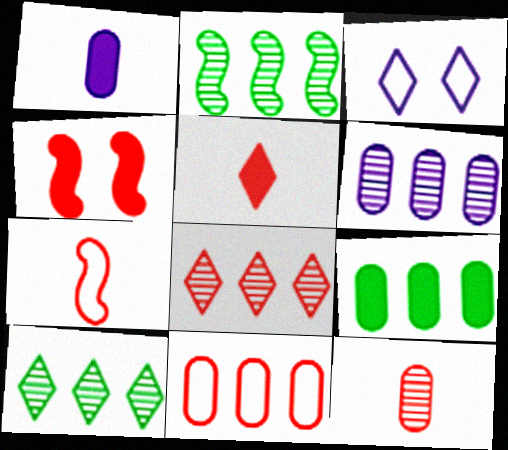[[2, 6, 8], 
[3, 5, 10], 
[5, 7, 12], 
[6, 9, 11]]